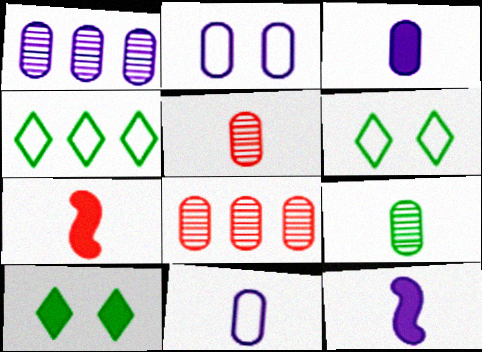[[1, 2, 3], 
[1, 6, 7], 
[6, 8, 12]]